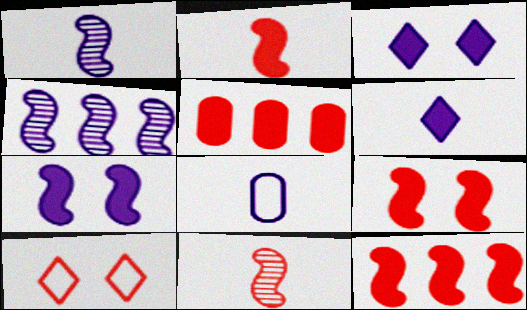[[1, 6, 8], 
[2, 9, 12], 
[3, 4, 8], 
[5, 10, 11]]